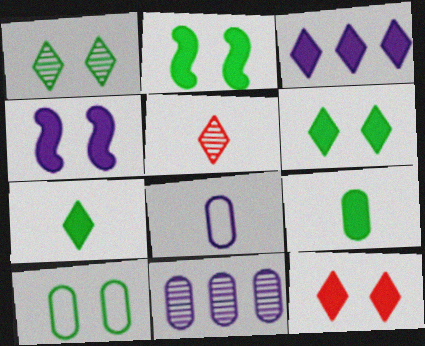[[1, 2, 10], 
[3, 7, 12]]